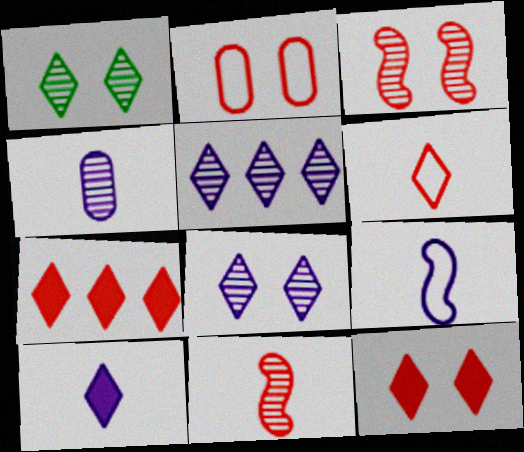[[2, 3, 12], 
[2, 7, 11], 
[4, 9, 10]]